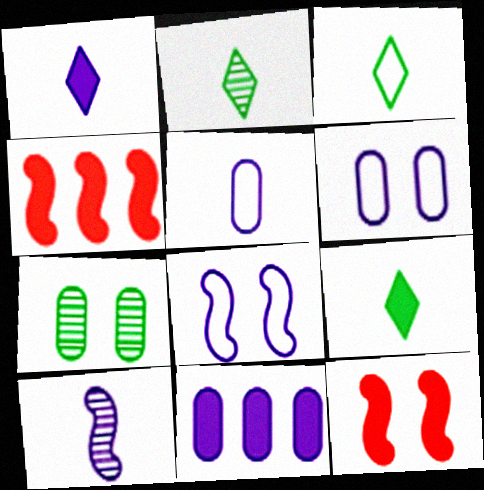[[1, 5, 10], 
[2, 3, 9], 
[2, 4, 6], 
[9, 11, 12]]